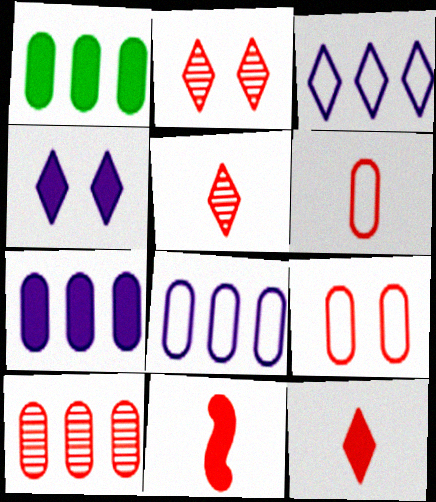[[1, 4, 11], 
[1, 8, 10], 
[5, 6, 11]]